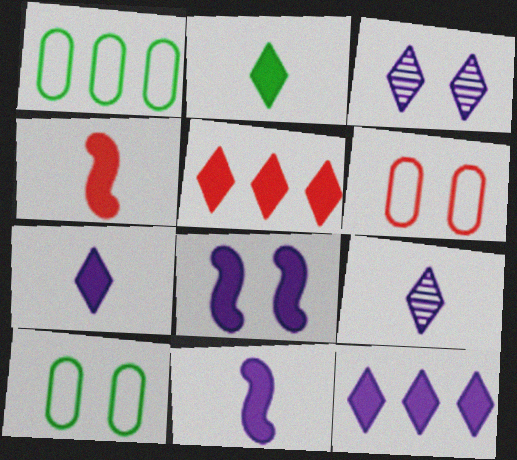[[1, 3, 4]]